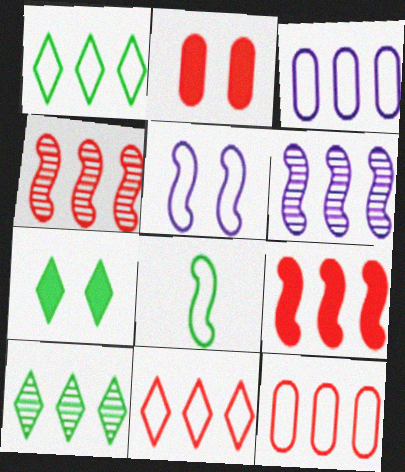[[3, 9, 10]]